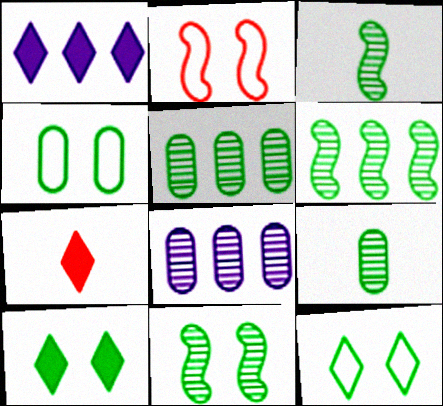[[1, 2, 9], 
[1, 7, 10], 
[3, 6, 11], 
[4, 10, 11]]